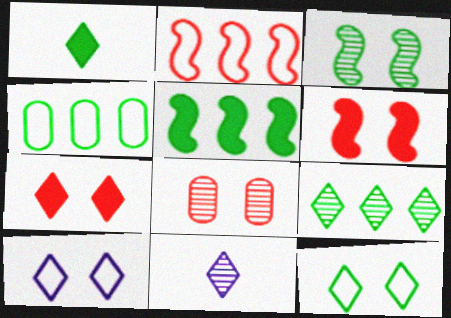[[1, 3, 4], 
[1, 9, 12], 
[4, 5, 9], 
[4, 6, 11]]